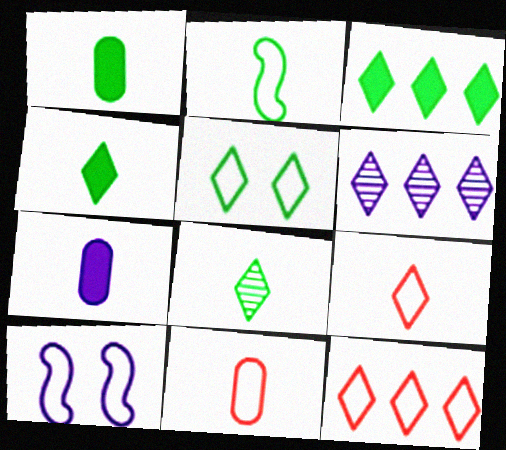[[1, 2, 8], 
[3, 5, 8], 
[3, 6, 12], 
[6, 7, 10]]